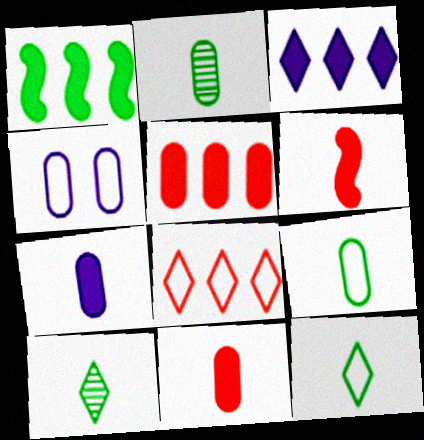[[1, 3, 5], 
[2, 4, 5]]